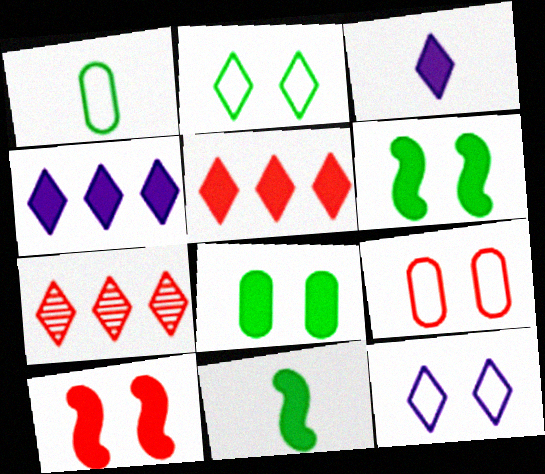[[2, 3, 7]]